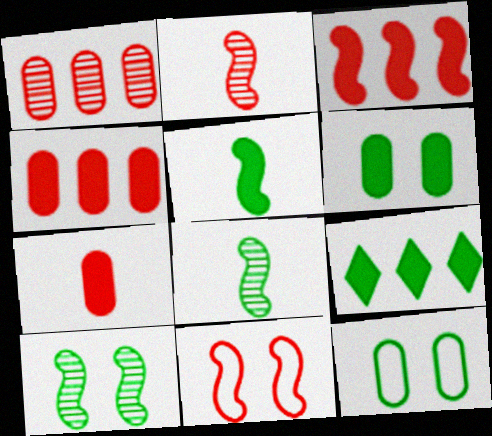[[2, 3, 11], 
[5, 6, 9], 
[8, 9, 12]]